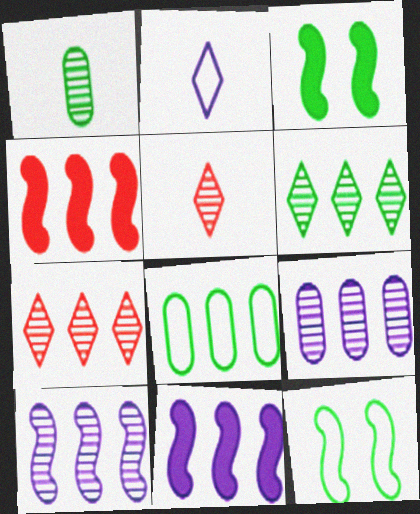[[7, 8, 11]]